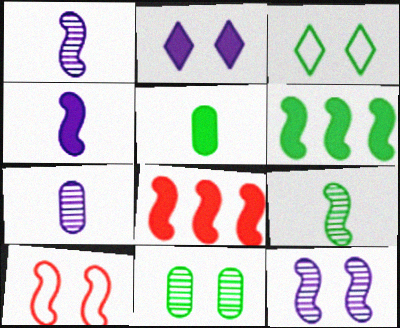[[1, 6, 10], 
[2, 5, 8], 
[2, 10, 11], 
[3, 7, 8]]